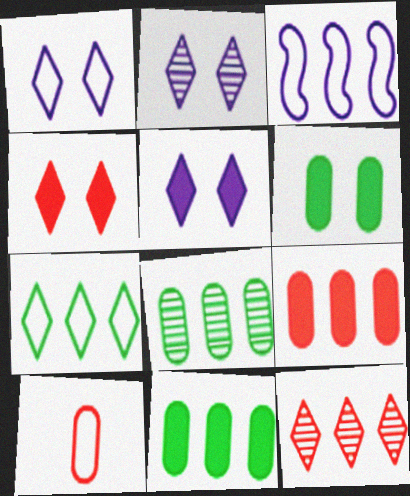[[1, 2, 5], 
[3, 11, 12]]